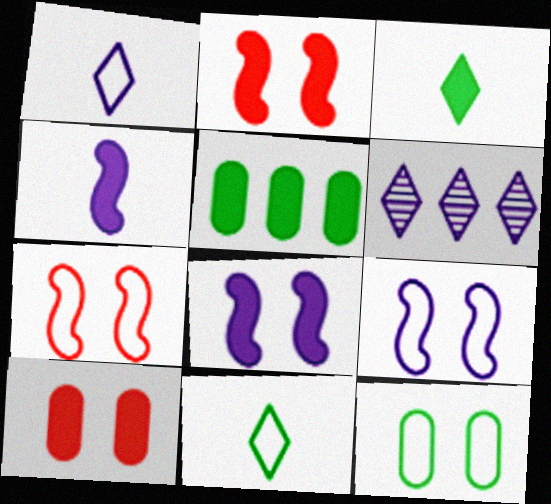[]